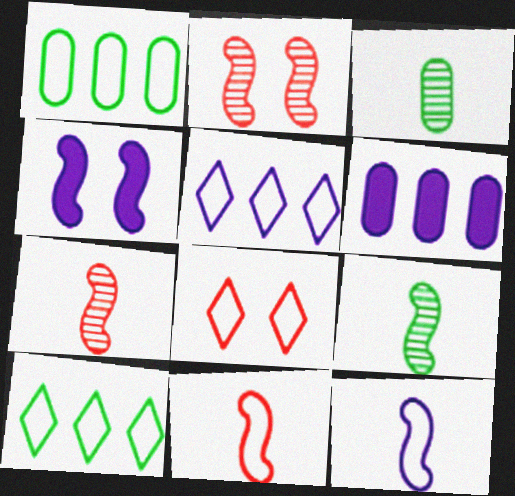[[1, 8, 12], 
[6, 8, 9]]